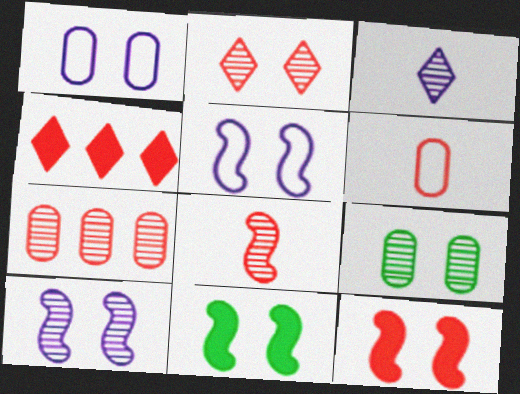[[1, 2, 11], 
[2, 7, 8], 
[2, 9, 10]]